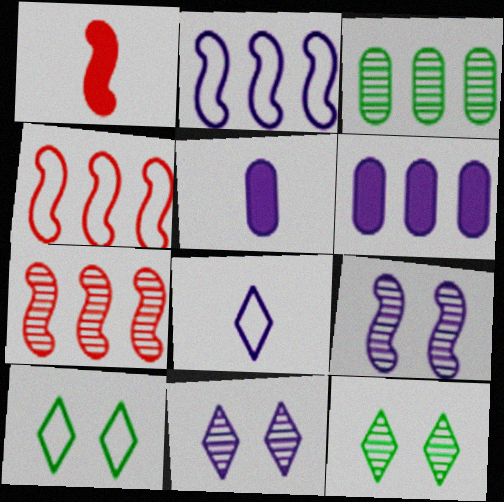[[2, 5, 11], 
[4, 5, 12], 
[5, 7, 10], 
[6, 8, 9]]